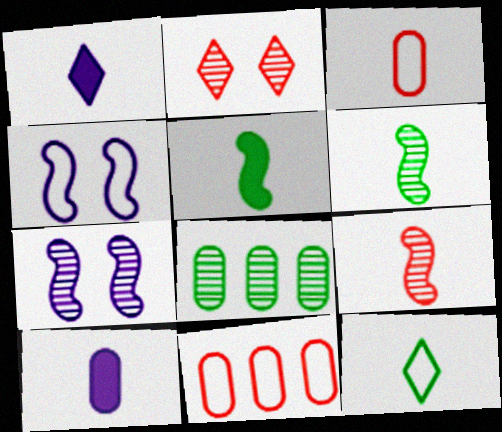[[1, 3, 6], 
[4, 11, 12], 
[9, 10, 12]]